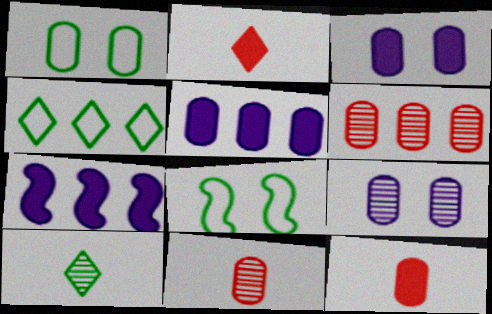[[1, 5, 11], 
[4, 6, 7]]